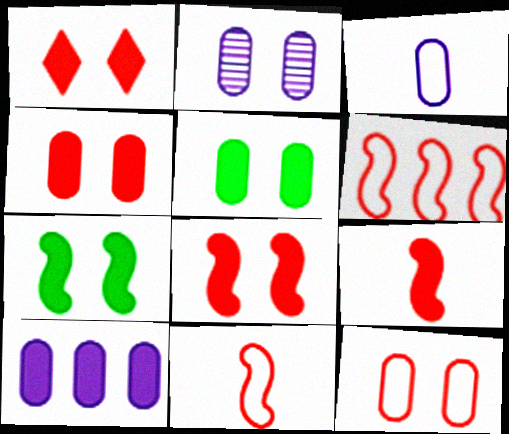[[1, 4, 8], 
[2, 3, 10], 
[2, 5, 12]]